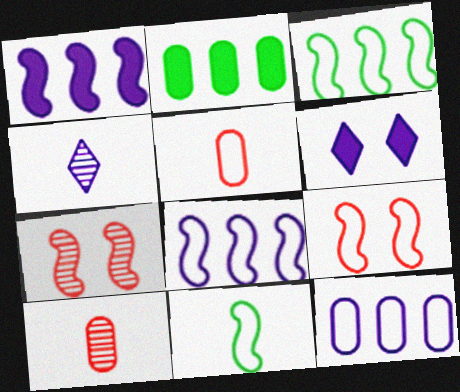[[1, 7, 11], 
[2, 4, 9], 
[3, 6, 10], 
[8, 9, 11]]